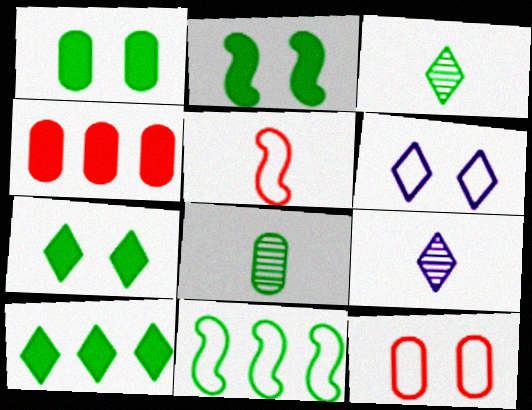[[1, 2, 7], 
[1, 3, 11], 
[7, 8, 11]]